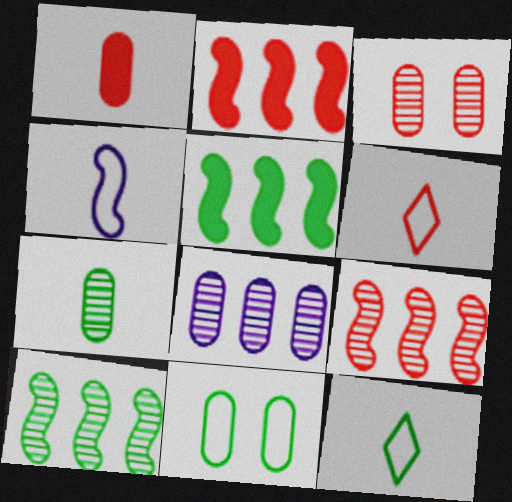[[1, 8, 11], 
[2, 3, 6], 
[3, 7, 8]]